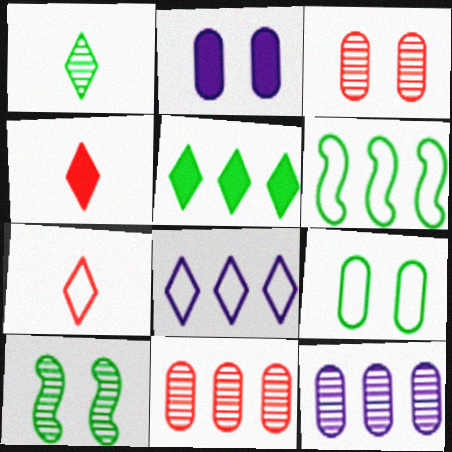[[2, 3, 9]]